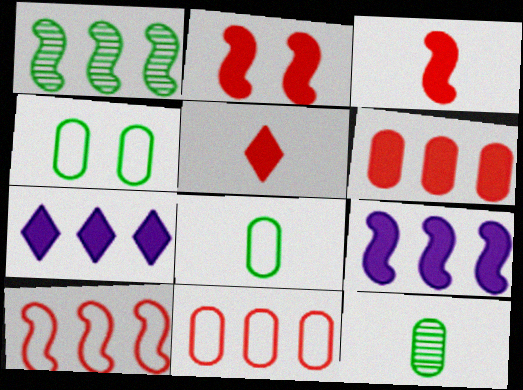[[1, 7, 11], 
[1, 9, 10], 
[2, 5, 6]]